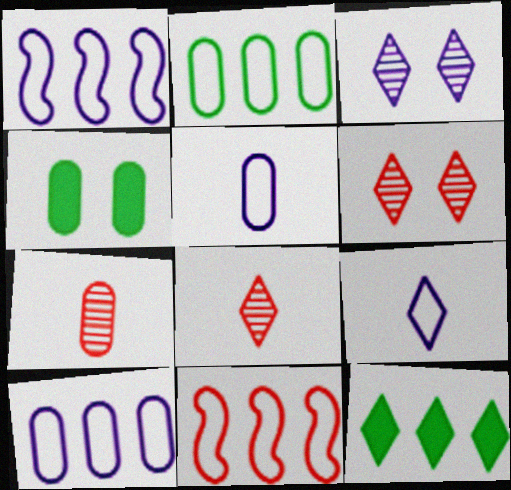[[1, 4, 8], 
[4, 7, 10], 
[6, 9, 12]]